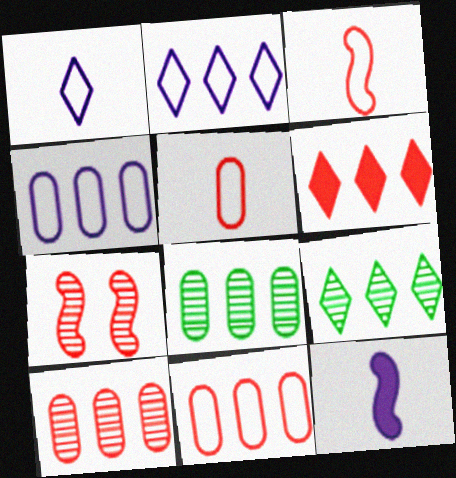[[2, 6, 9], 
[5, 6, 7]]